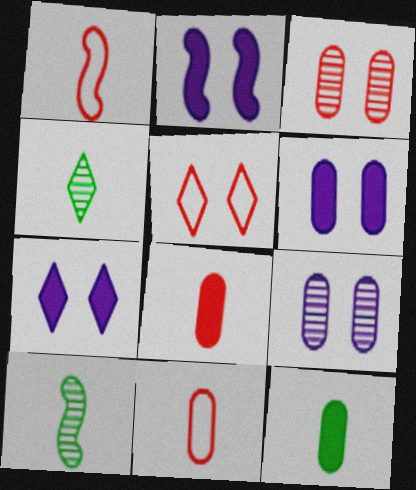[[2, 6, 7]]